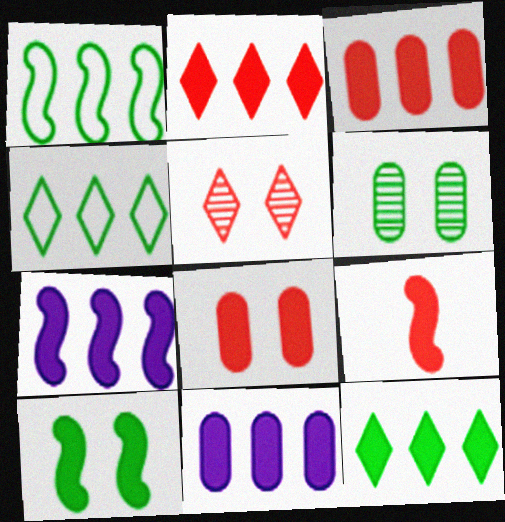[[2, 8, 9], 
[3, 7, 12], 
[7, 9, 10]]